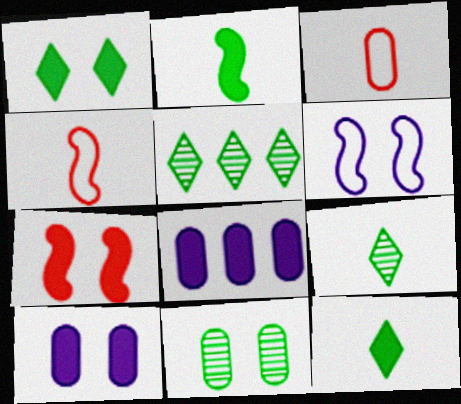[[1, 7, 10], 
[3, 8, 11], 
[4, 5, 10], 
[7, 8, 12]]